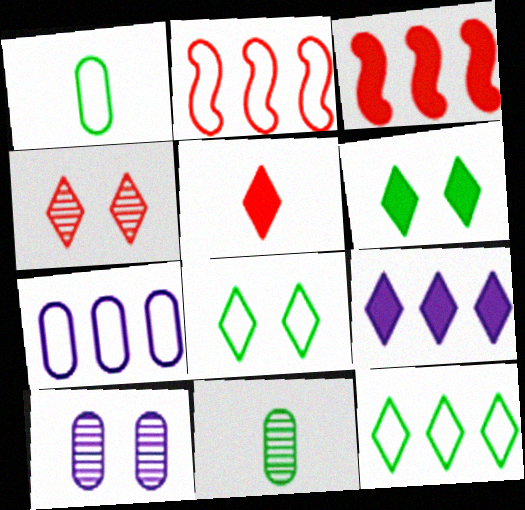[[2, 7, 12], 
[5, 6, 9]]